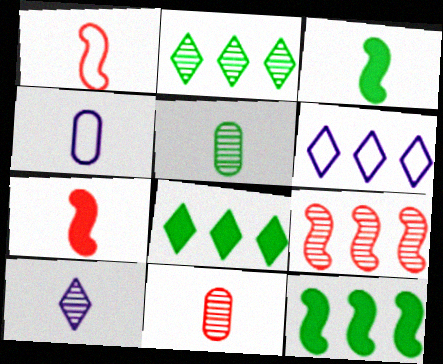[]